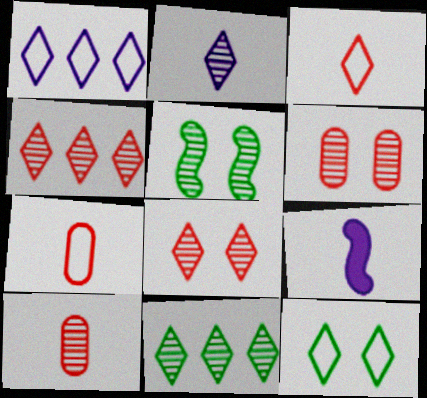[[1, 3, 12], 
[2, 8, 11]]